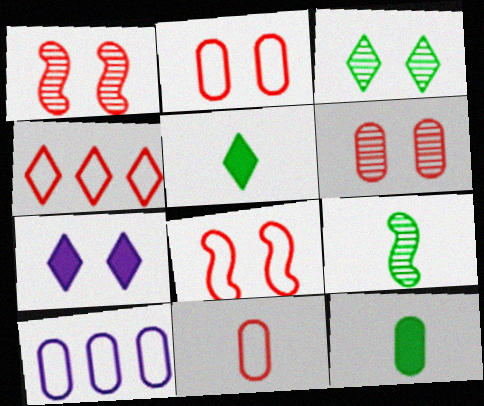[[1, 5, 10], 
[4, 8, 11], 
[6, 10, 12]]